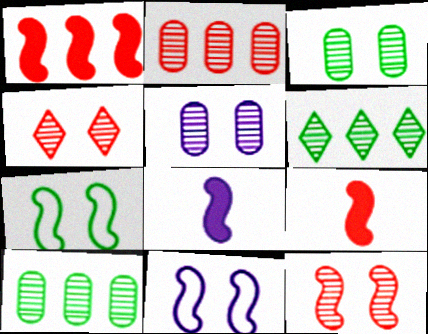[]